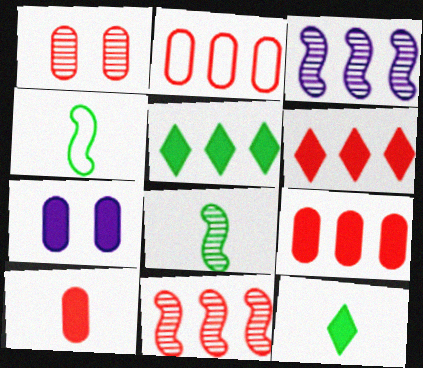[[1, 2, 10], 
[2, 3, 5], 
[2, 6, 11]]